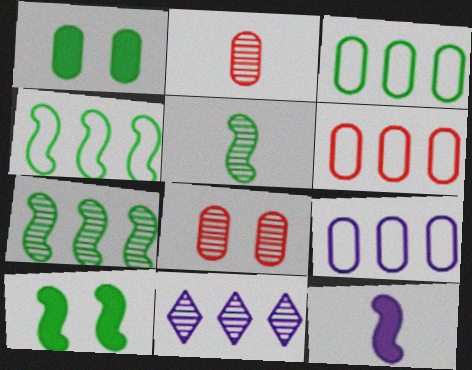[[1, 2, 9], 
[3, 6, 9], 
[4, 5, 10], 
[5, 8, 11]]